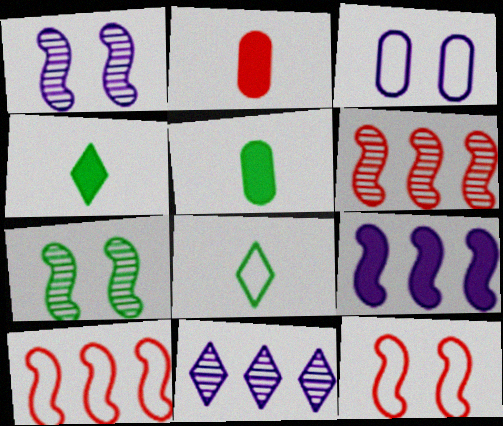[[3, 4, 6], 
[3, 8, 10], 
[5, 11, 12]]